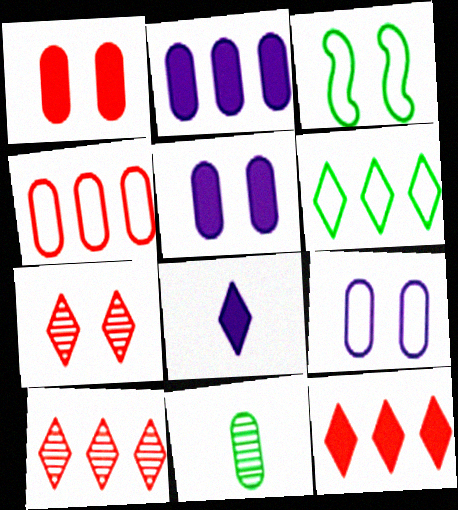[[3, 5, 7], 
[4, 5, 11], 
[6, 7, 8]]